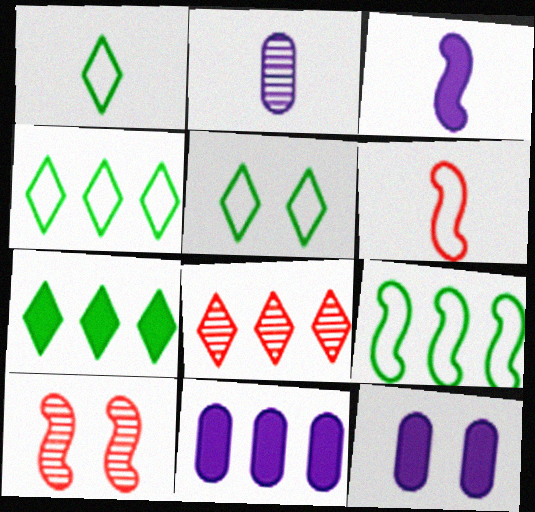[[1, 4, 5], 
[1, 10, 11], 
[3, 9, 10], 
[5, 10, 12], 
[8, 9, 11]]